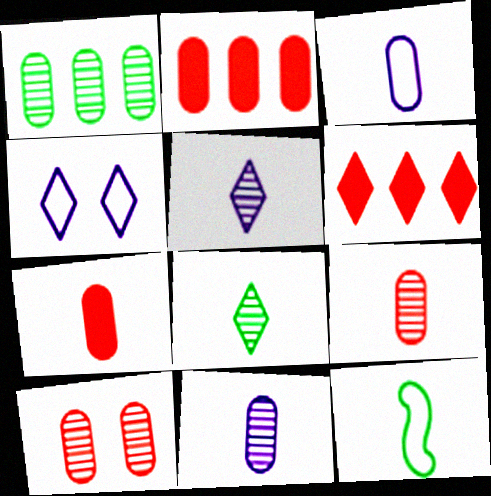[[1, 10, 11], 
[4, 6, 8], 
[5, 7, 12]]